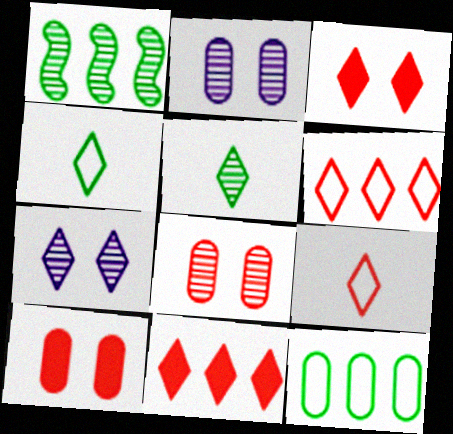[[4, 7, 11]]